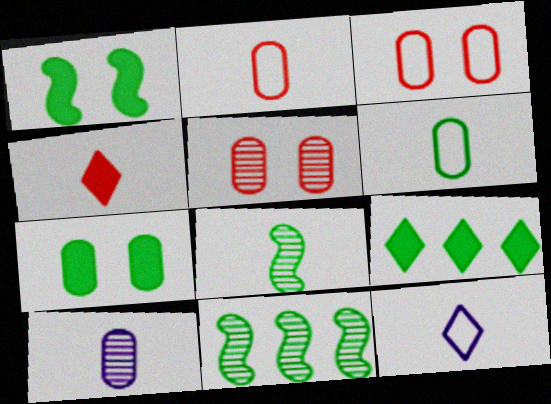[]